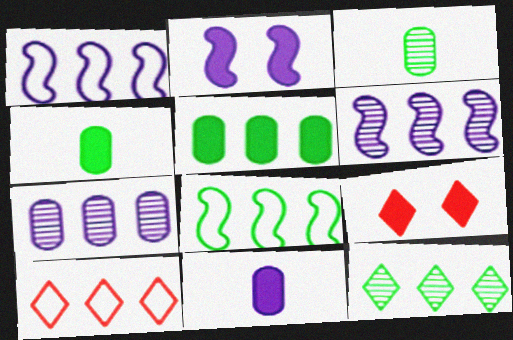[[1, 3, 9], 
[2, 3, 10], 
[5, 6, 10], 
[5, 8, 12]]